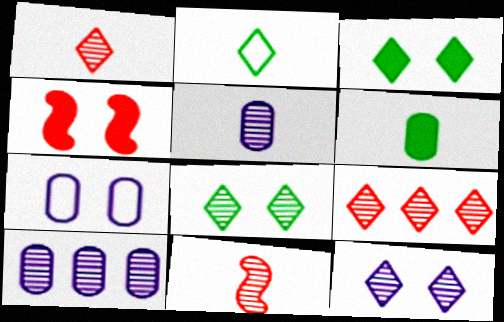[[2, 4, 10], 
[4, 7, 8], 
[8, 10, 11]]